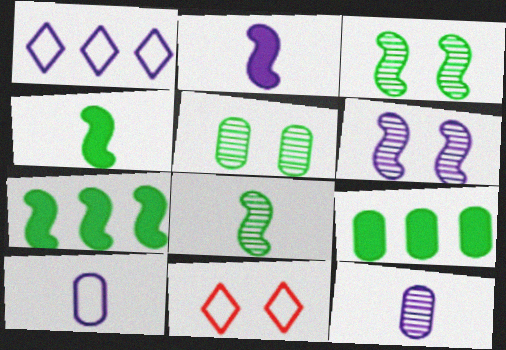[[7, 11, 12]]